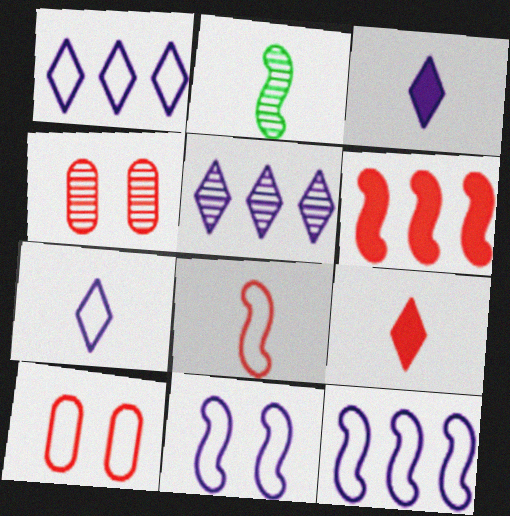[[2, 4, 5], 
[2, 6, 11]]